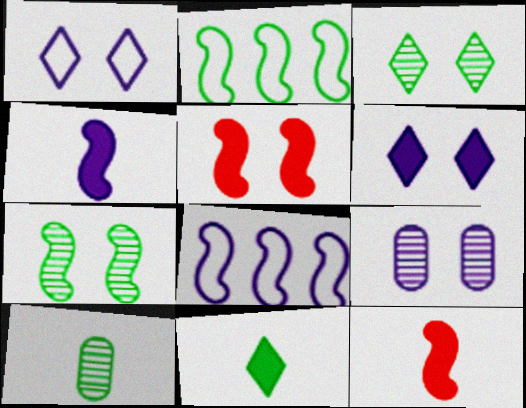[[7, 8, 12]]